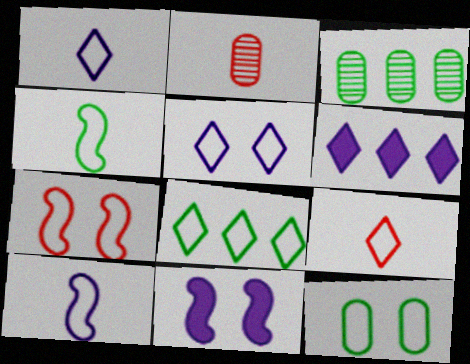[[2, 8, 11], 
[3, 9, 11], 
[4, 8, 12], 
[5, 7, 12], 
[5, 8, 9]]